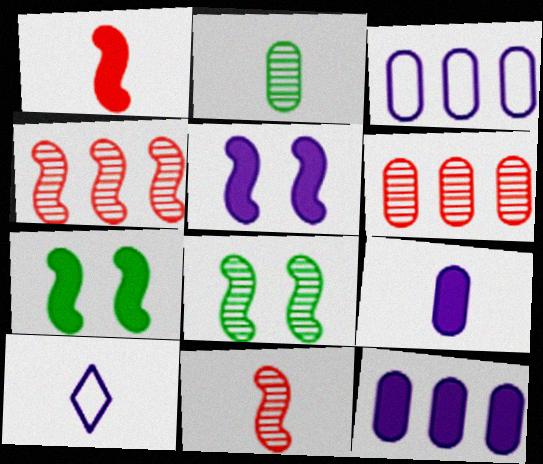[[1, 2, 10], 
[6, 7, 10]]